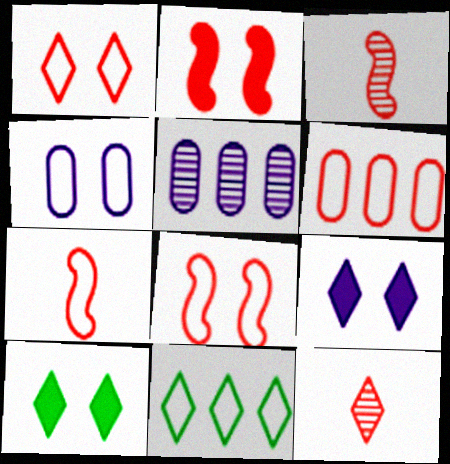[[1, 6, 7], 
[2, 6, 12], 
[4, 7, 11], 
[5, 7, 10], 
[9, 11, 12]]